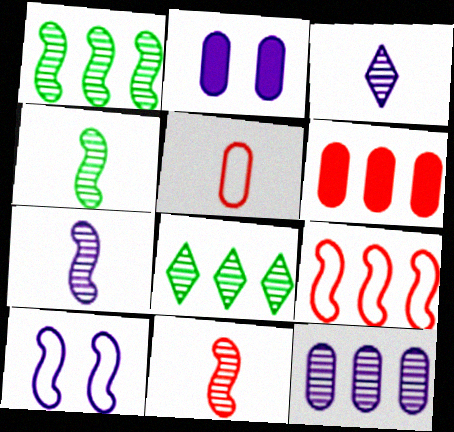[[4, 7, 11]]